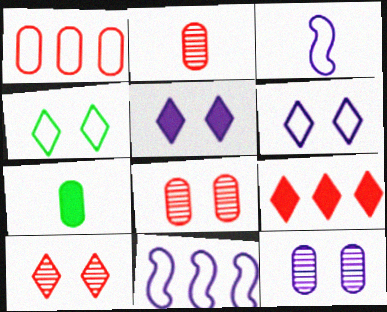[[1, 3, 4], 
[1, 7, 12], 
[4, 5, 10], 
[7, 10, 11]]